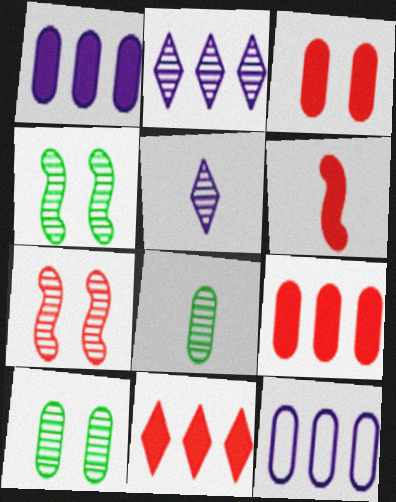[[2, 7, 8], 
[3, 6, 11], 
[3, 8, 12]]